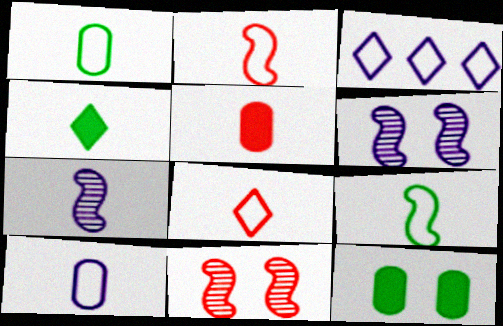[[8, 9, 10]]